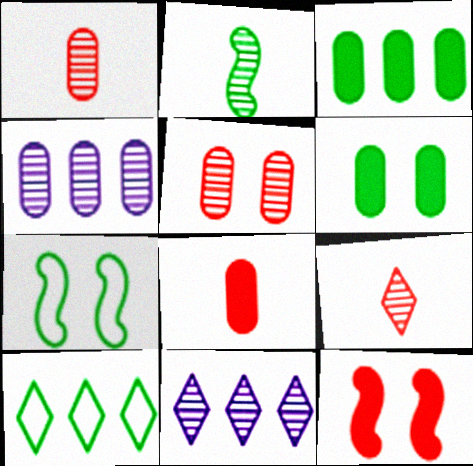[[2, 5, 11], 
[2, 6, 10], 
[7, 8, 11]]